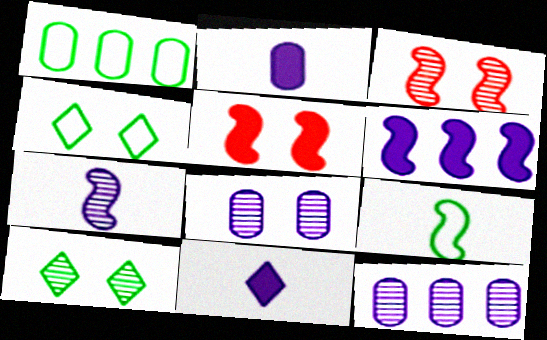[[1, 3, 11], 
[1, 4, 9], 
[3, 6, 9], 
[3, 8, 10], 
[4, 5, 8]]